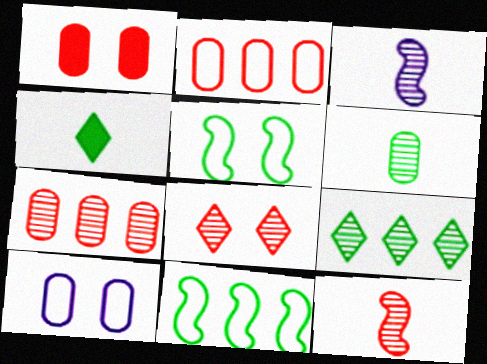[[7, 8, 12]]